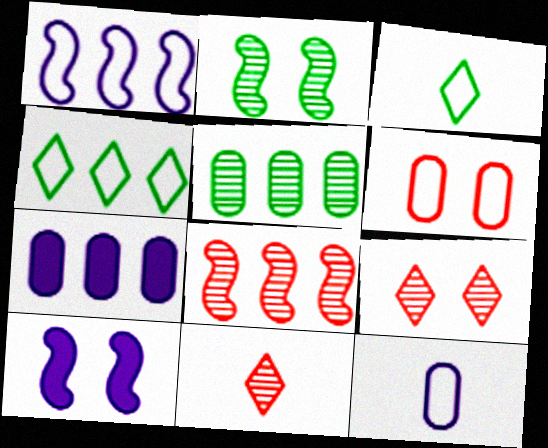[[1, 3, 6], 
[4, 7, 8]]